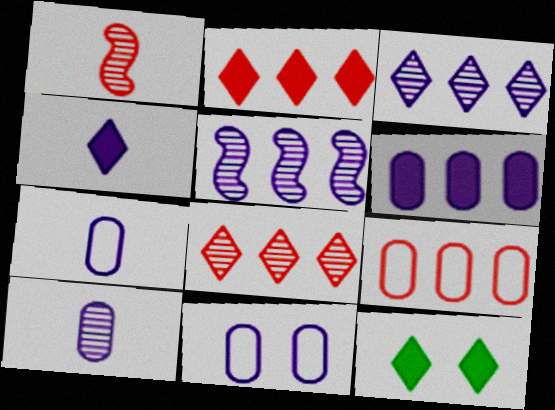[[2, 4, 12], 
[4, 5, 11], 
[6, 10, 11]]